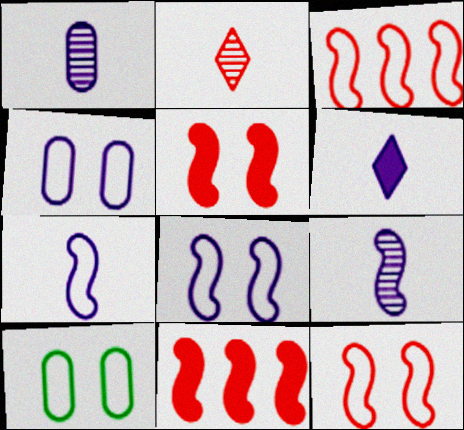[[1, 6, 7]]